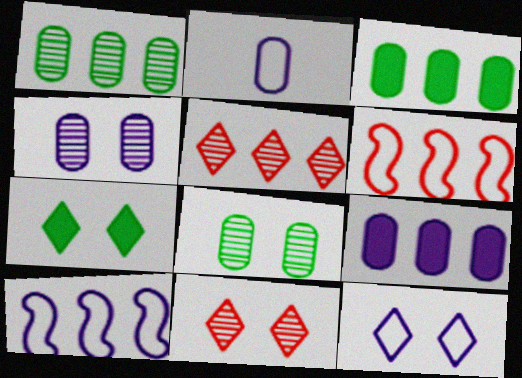[[2, 4, 9], 
[2, 10, 12], 
[3, 5, 10], 
[7, 11, 12]]